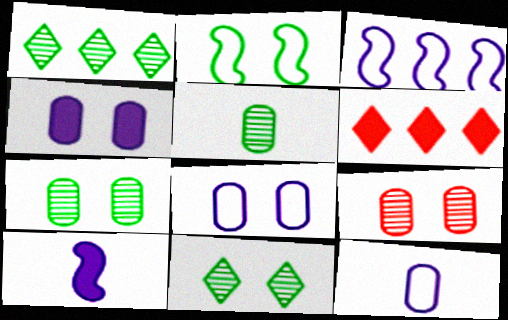[]